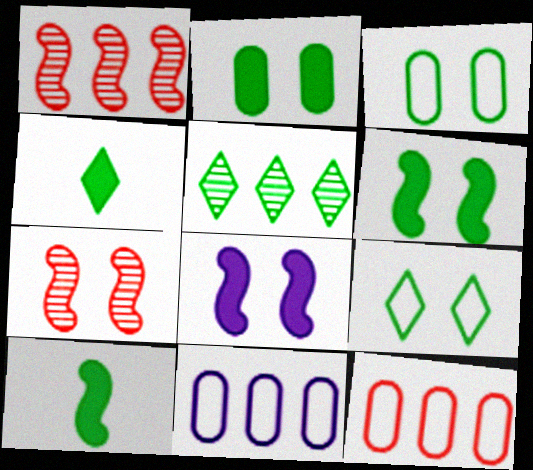[[3, 5, 10], 
[4, 5, 9], 
[4, 7, 11]]